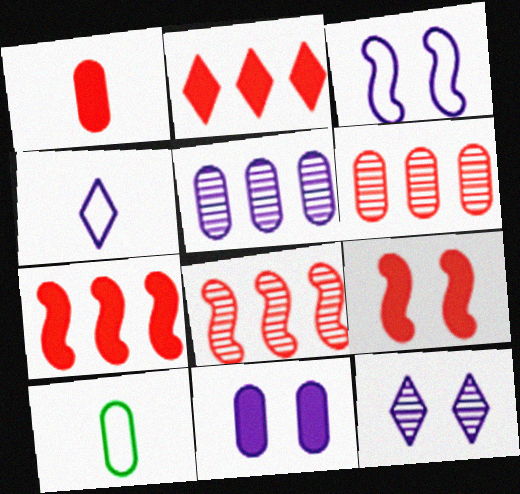[[1, 2, 9], 
[3, 11, 12], 
[6, 10, 11], 
[7, 10, 12]]